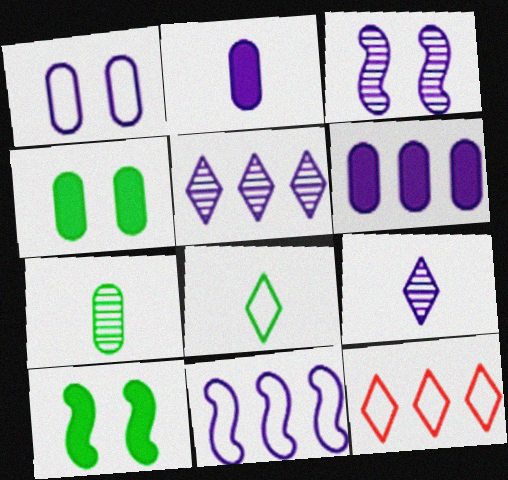[[5, 6, 11]]